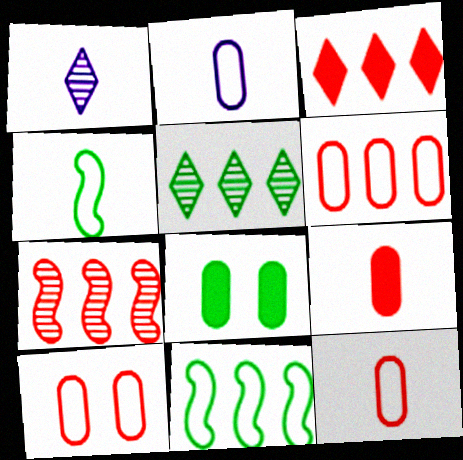[[1, 4, 9], 
[3, 6, 7], 
[4, 5, 8], 
[6, 10, 12]]